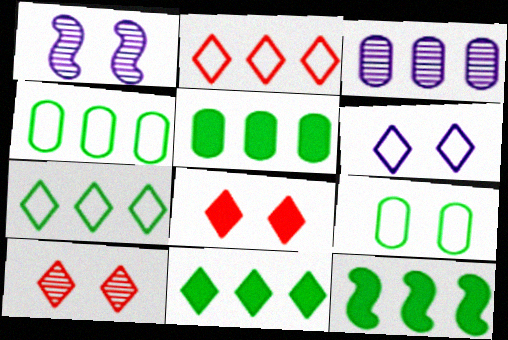[[1, 8, 9], 
[2, 3, 12], 
[5, 11, 12]]